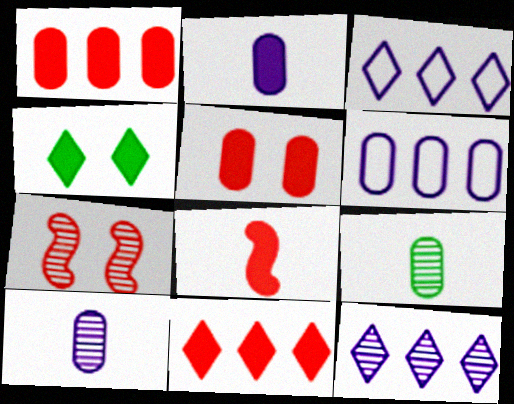[[5, 6, 9], 
[5, 8, 11], 
[7, 9, 12]]